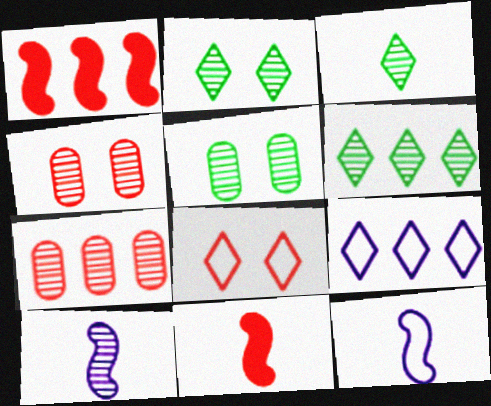[[2, 3, 6], 
[2, 7, 10], 
[4, 6, 10], 
[5, 9, 11], 
[7, 8, 11]]